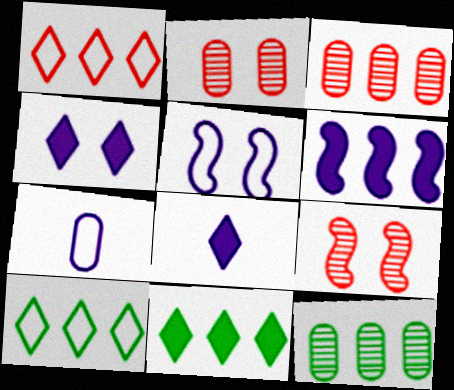[[1, 6, 12], 
[3, 6, 10], 
[7, 9, 11]]